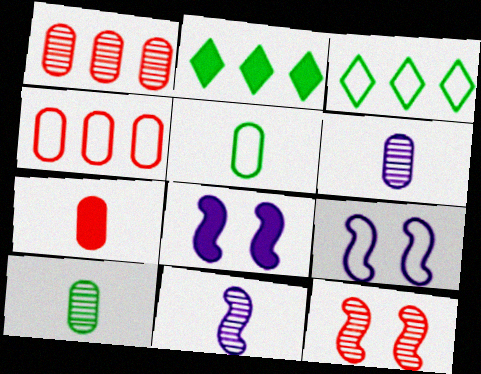[[2, 7, 8], 
[5, 6, 7]]